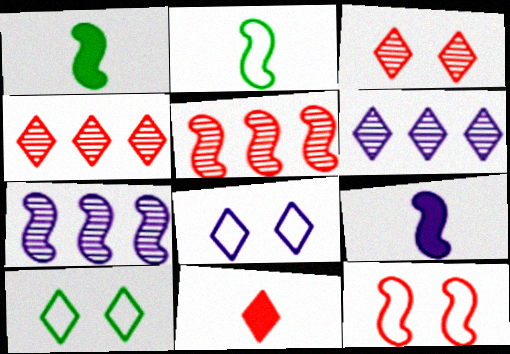[[1, 7, 12], 
[6, 10, 11]]